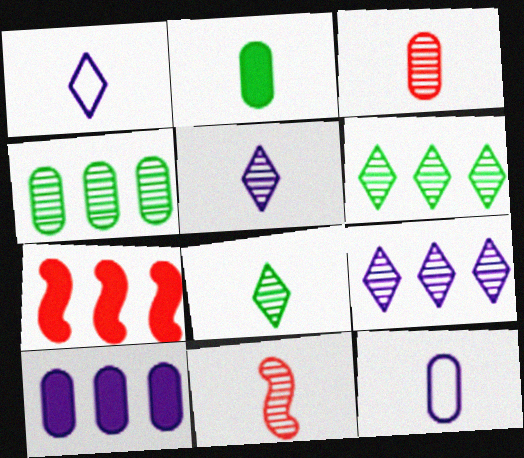[[1, 2, 11], 
[2, 3, 12]]